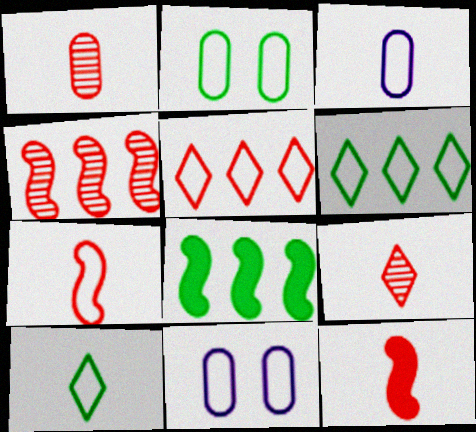[[3, 7, 10], 
[6, 7, 11], 
[8, 9, 11]]